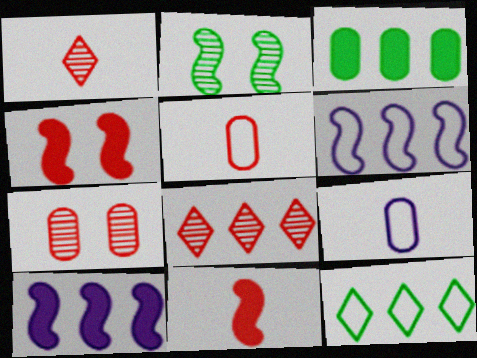[[1, 5, 11], 
[2, 6, 11], 
[3, 6, 8], 
[3, 7, 9], 
[4, 5, 8]]